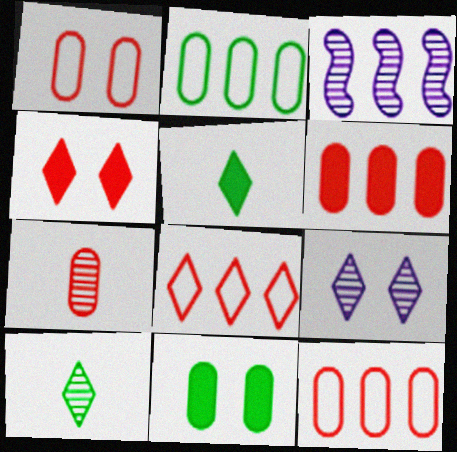[[1, 3, 5], 
[1, 6, 7], 
[5, 8, 9]]